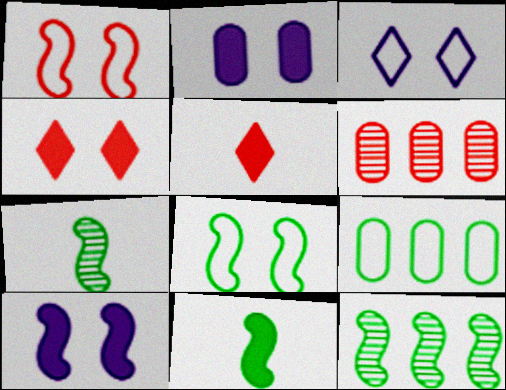[[1, 5, 6], 
[3, 6, 11], 
[8, 11, 12]]